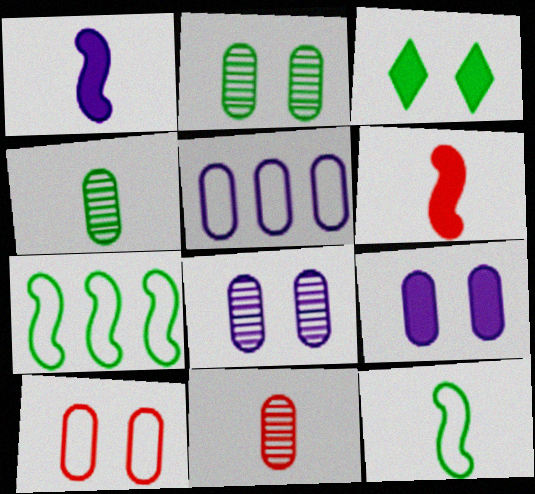[[2, 9, 10], 
[3, 4, 7]]